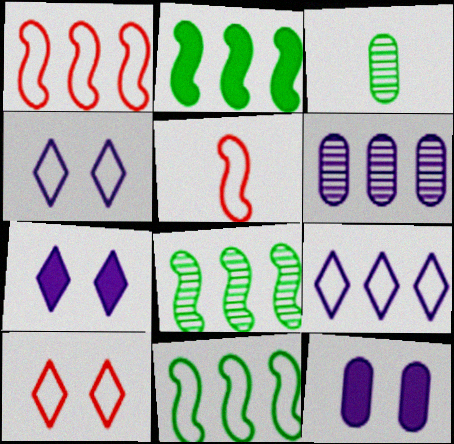[[1, 3, 7], 
[2, 8, 11]]